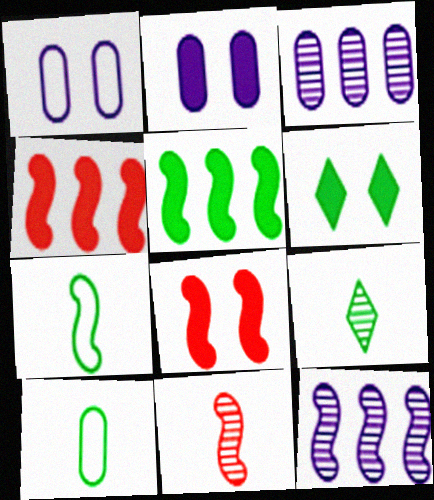[[1, 4, 9], 
[2, 6, 8], 
[7, 8, 12]]